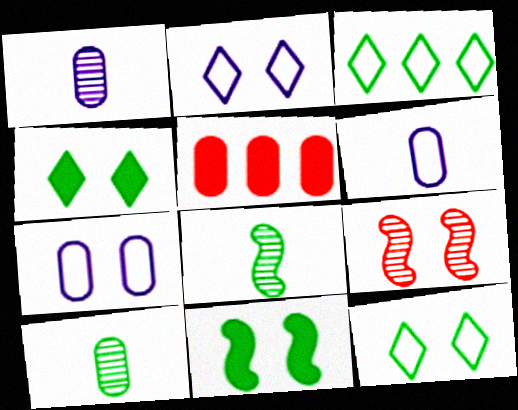[[2, 5, 8], 
[3, 10, 11], 
[4, 7, 9], 
[5, 7, 10]]